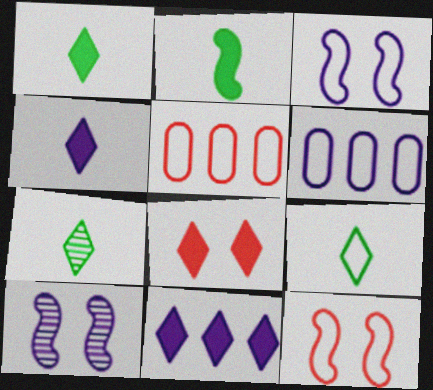[[1, 5, 10], 
[1, 7, 9], 
[1, 8, 11], 
[3, 5, 9], 
[4, 6, 10], 
[6, 9, 12]]